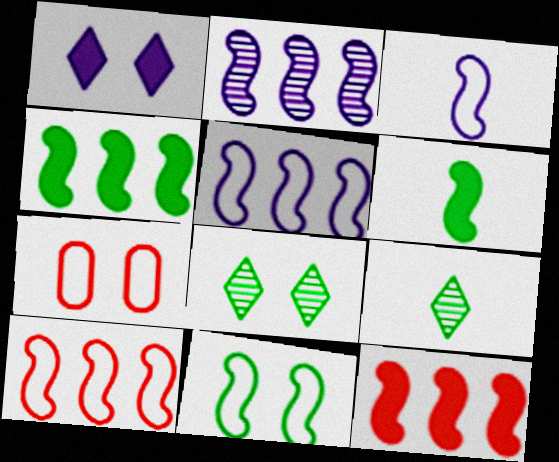[[2, 4, 10], 
[3, 10, 11]]